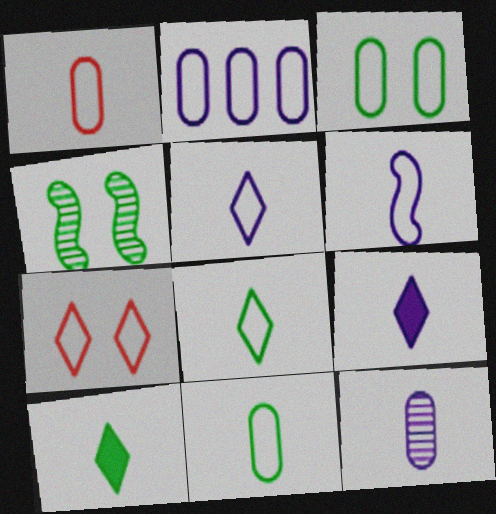[[1, 2, 3], 
[1, 6, 8], 
[6, 9, 12]]